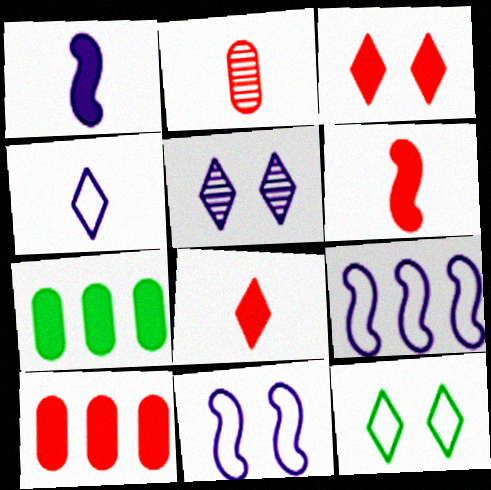[[1, 3, 7], 
[3, 5, 12], 
[3, 6, 10]]